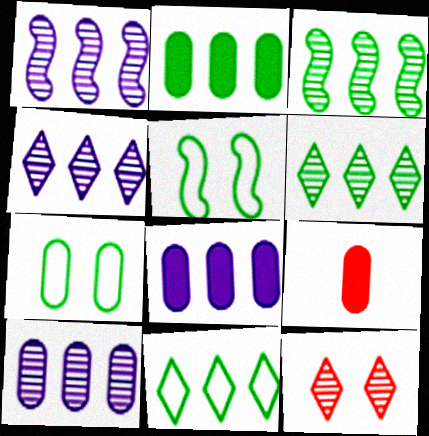[[1, 4, 10], 
[2, 3, 11], 
[4, 5, 9], 
[7, 9, 10]]